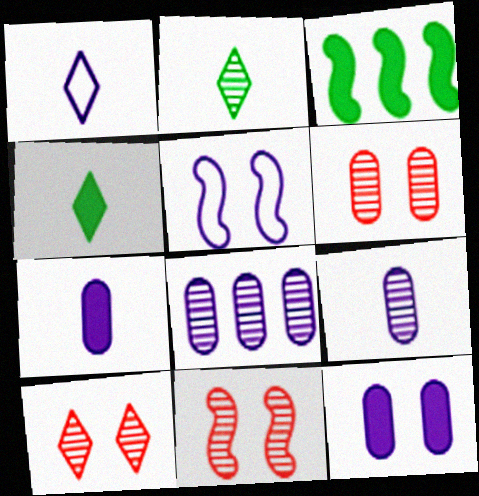[[1, 3, 6], 
[2, 8, 11], 
[6, 10, 11]]